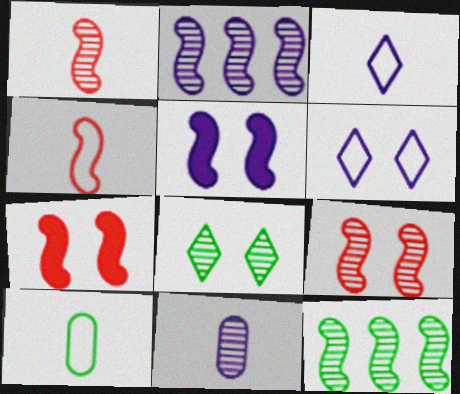[[3, 4, 10], 
[4, 5, 12]]